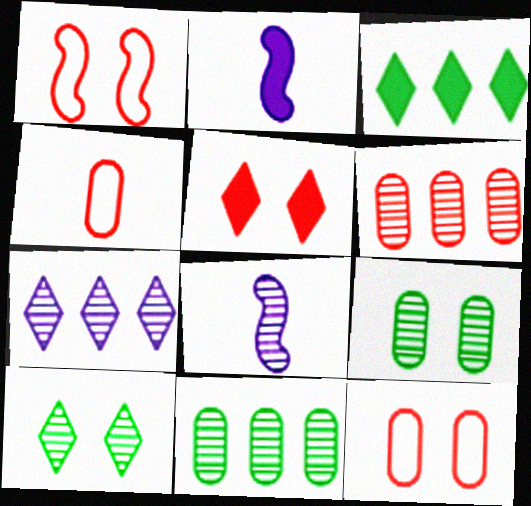[[3, 8, 12], 
[6, 8, 10]]